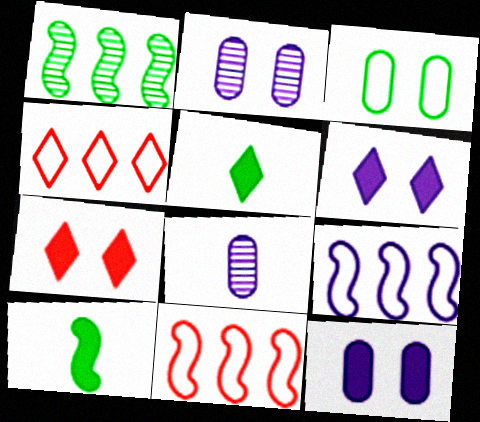[[1, 3, 5], 
[2, 4, 10], 
[2, 5, 11], 
[6, 8, 9]]